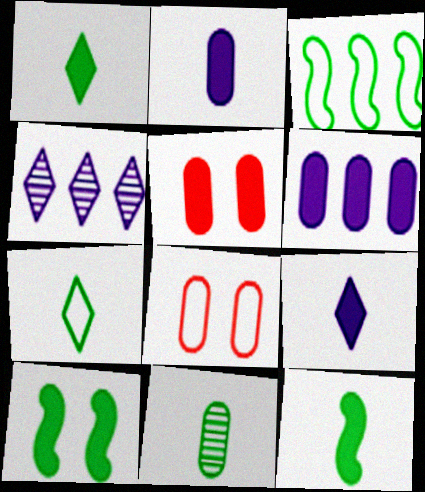[[4, 8, 12], 
[6, 8, 11], 
[7, 11, 12]]